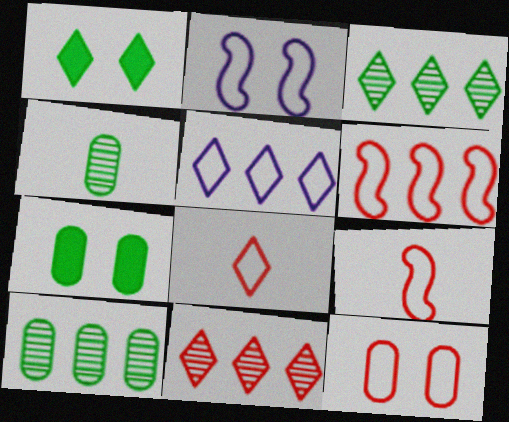[[6, 8, 12]]